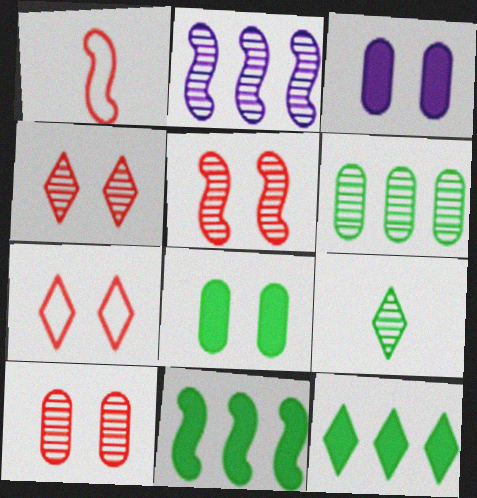[[2, 9, 10], 
[4, 5, 10]]